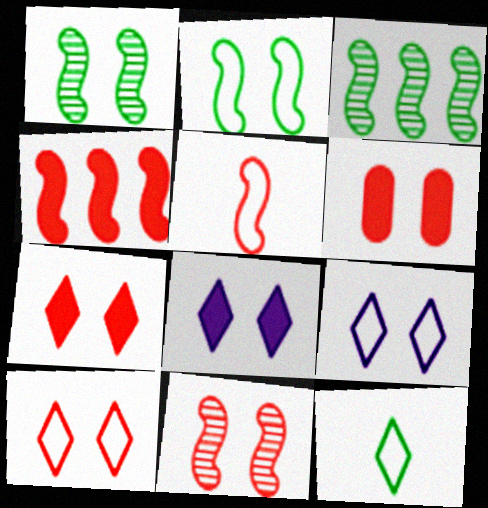[[1, 6, 9], 
[4, 5, 11], 
[6, 10, 11]]